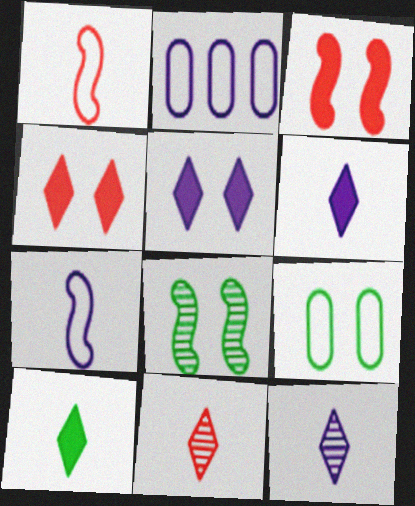[]